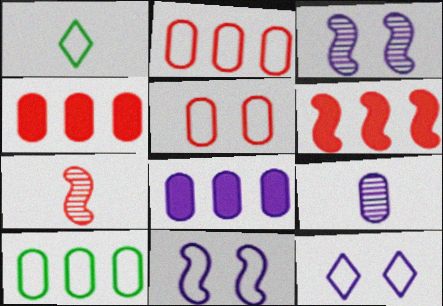[[1, 2, 11], 
[1, 3, 4]]